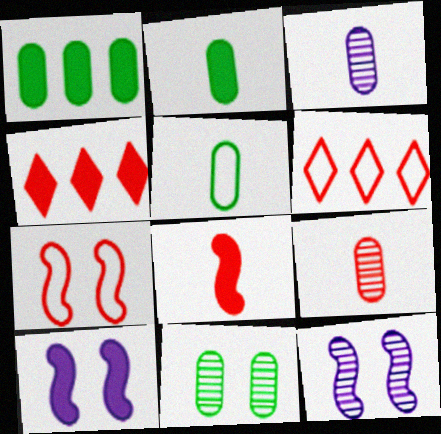[[1, 5, 11], 
[2, 4, 10], 
[2, 6, 12], 
[4, 5, 12], 
[4, 7, 9]]